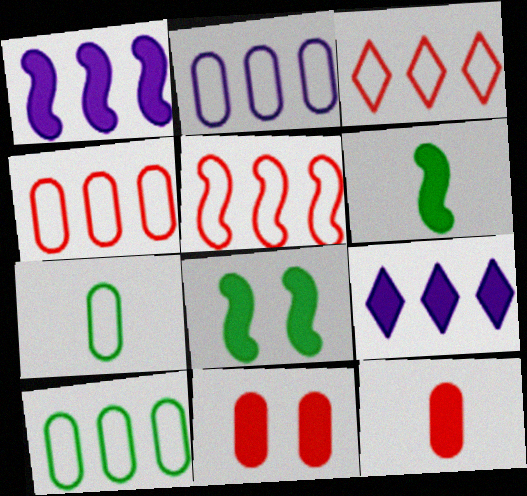[[2, 4, 10], 
[3, 4, 5], 
[6, 9, 11], 
[8, 9, 12]]